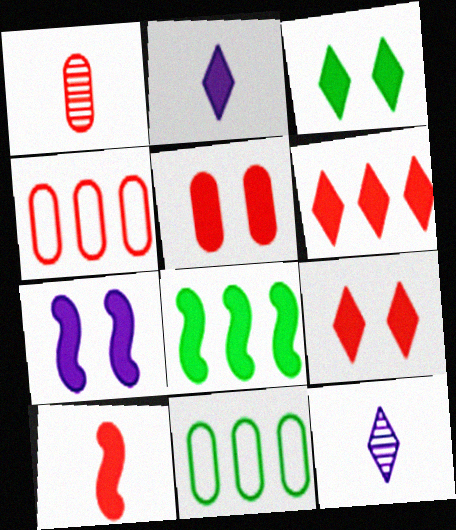[[1, 4, 5], 
[2, 3, 6], 
[2, 5, 8], 
[3, 5, 7], 
[5, 6, 10], 
[7, 8, 10]]